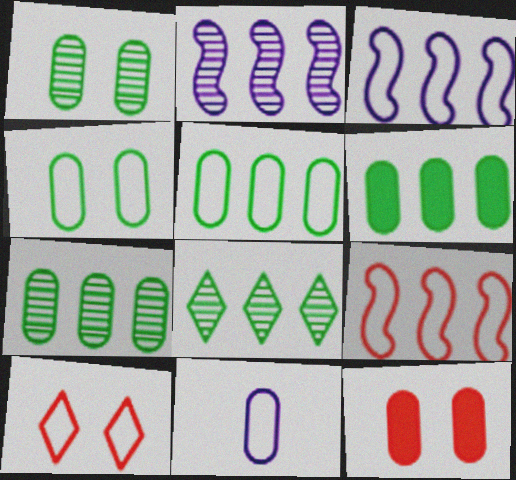[[5, 6, 7], 
[7, 11, 12]]